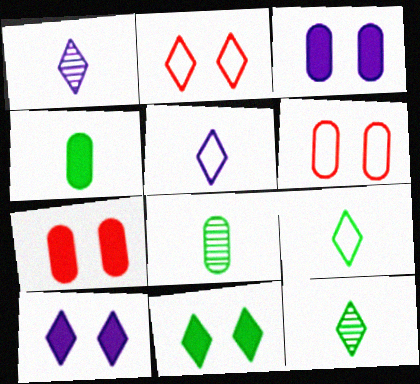[]